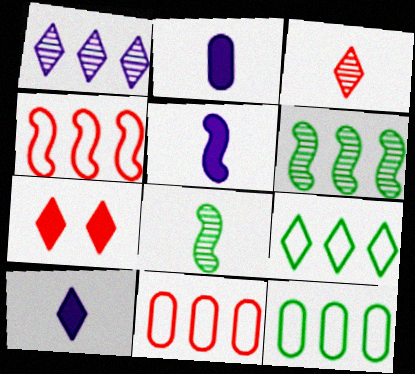[[2, 5, 10]]